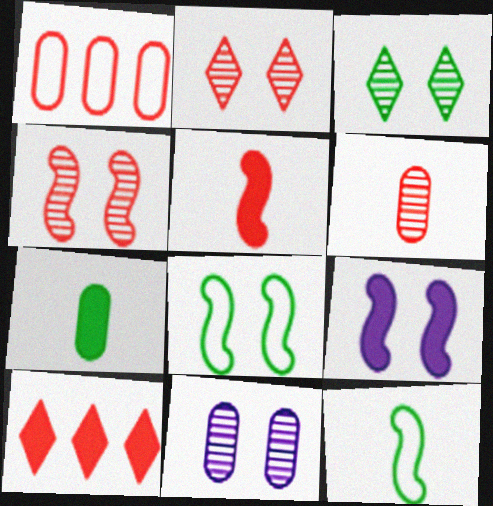[[1, 2, 5], 
[1, 7, 11], 
[3, 4, 11], 
[4, 8, 9], 
[7, 9, 10], 
[10, 11, 12]]